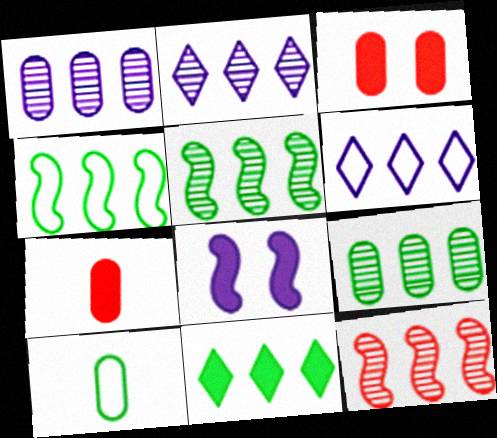[[1, 3, 10], 
[2, 9, 12], 
[4, 9, 11], 
[7, 8, 11]]